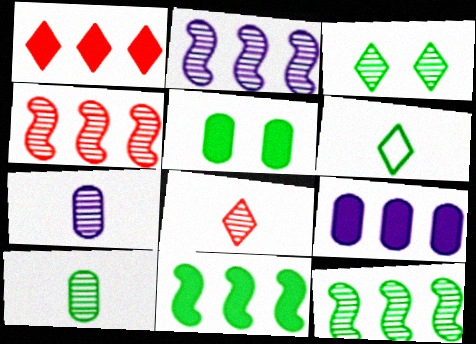[[1, 9, 11], 
[2, 4, 12], 
[3, 4, 7], 
[3, 10, 12], 
[5, 6, 12]]